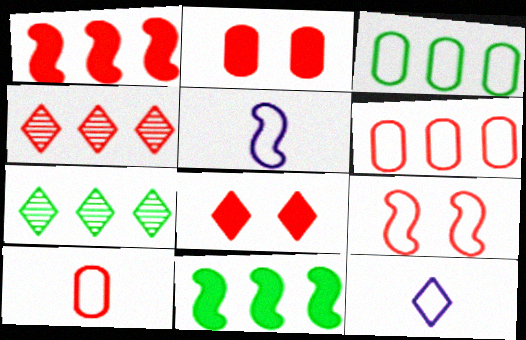[[1, 4, 6], 
[2, 5, 7], 
[3, 7, 11], 
[3, 9, 12], 
[7, 8, 12]]